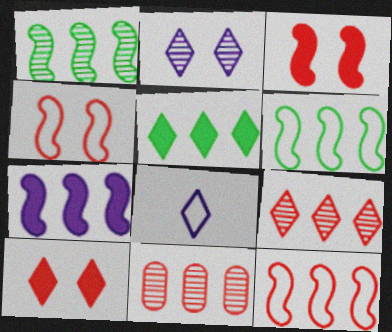[[1, 7, 12]]